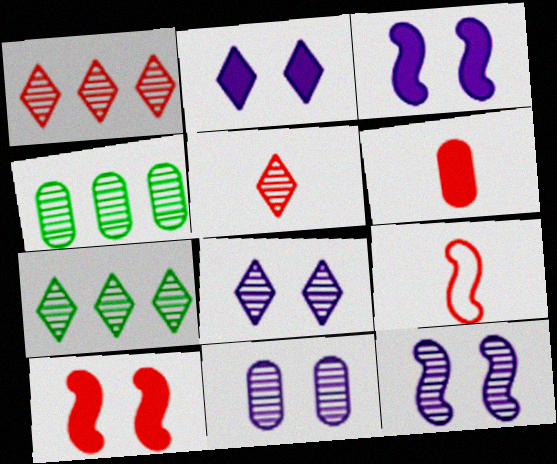[[2, 4, 9], 
[4, 5, 12], 
[5, 6, 9], 
[5, 7, 8], 
[8, 11, 12]]